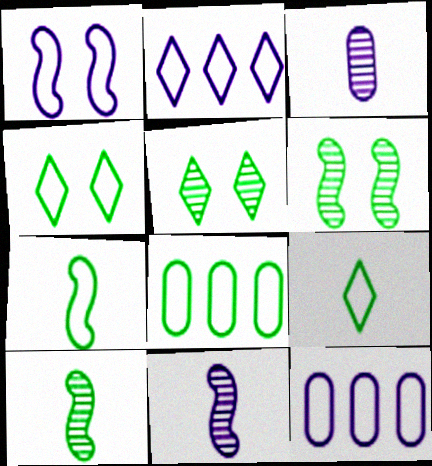[[4, 7, 8]]